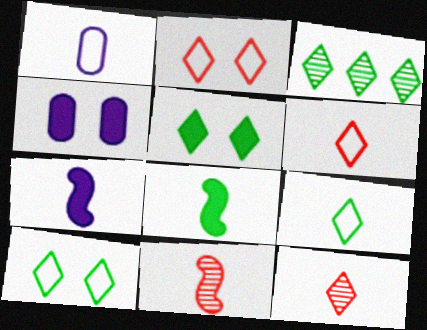[[1, 8, 12], 
[3, 5, 9]]